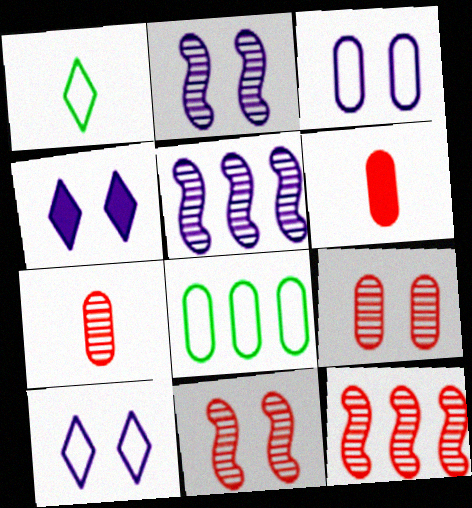[[2, 3, 4]]